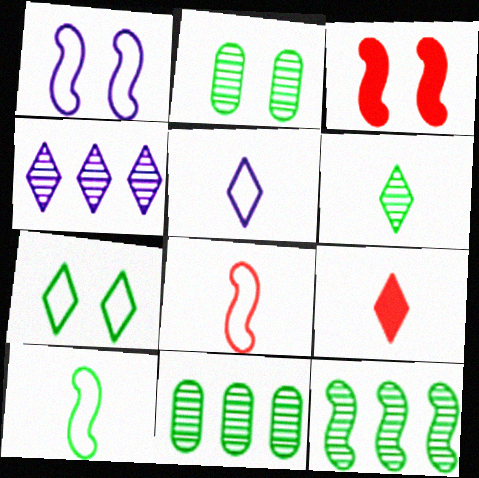[[1, 9, 11], 
[2, 6, 12], 
[3, 5, 11], 
[4, 7, 9], 
[5, 6, 9]]